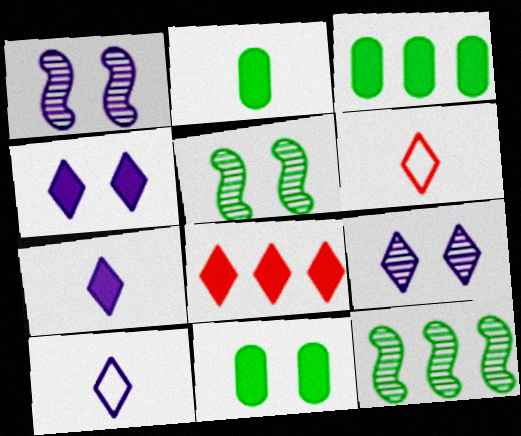[[1, 3, 6], 
[2, 3, 11]]